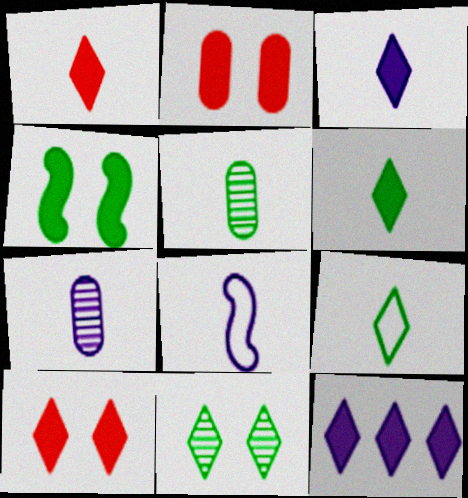[[1, 3, 6], 
[1, 5, 8], 
[3, 7, 8], 
[6, 10, 12]]